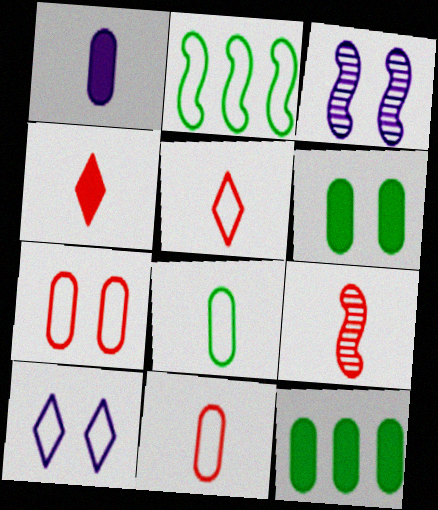[[2, 10, 11], 
[3, 5, 12], 
[4, 9, 11], 
[9, 10, 12]]